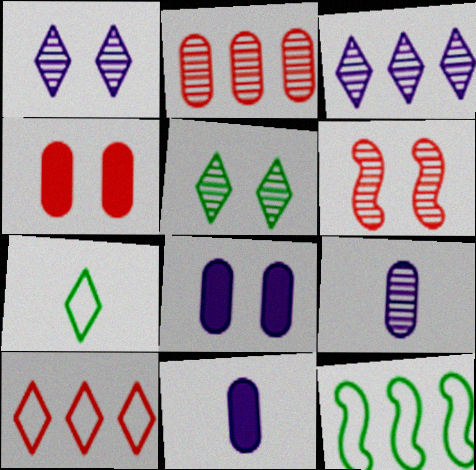[]